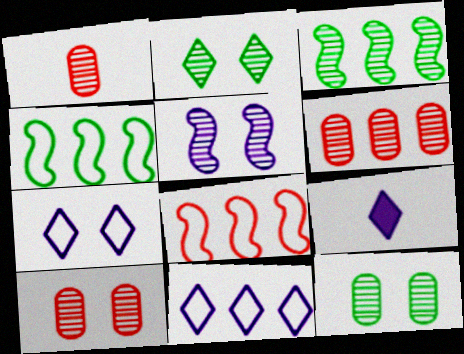[[1, 6, 10], 
[2, 5, 10], 
[4, 9, 10], 
[8, 9, 12]]